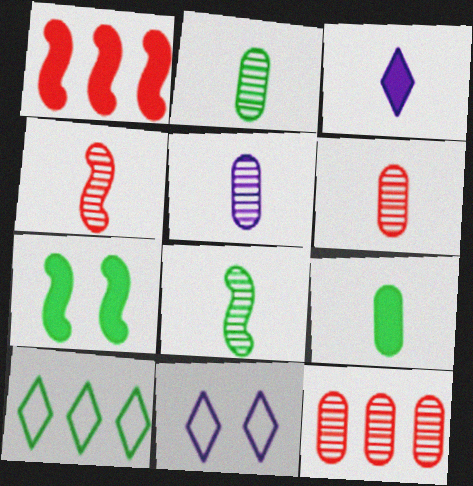[[1, 2, 11], 
[2, 5, 6], 
[2, 7, 10]]